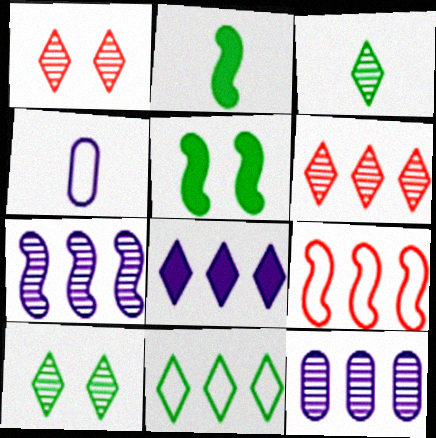[[4, 5, 6], 
[6, 8, 11]]